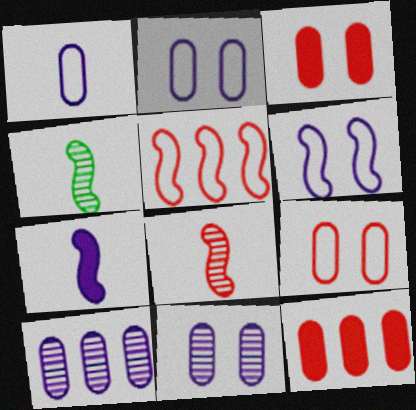[]